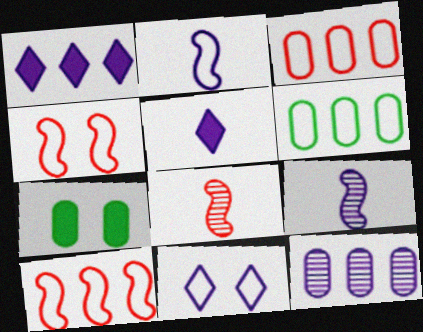[]